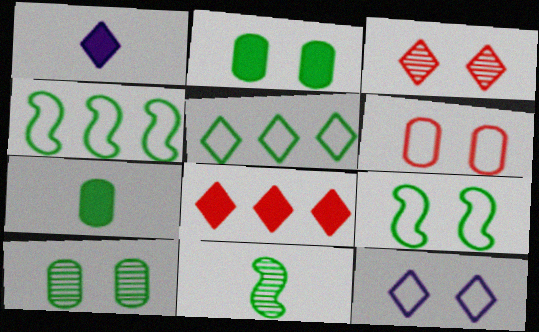[[1, 3, 5], 
[2, 5, 11], 
[6, 9, 12]]